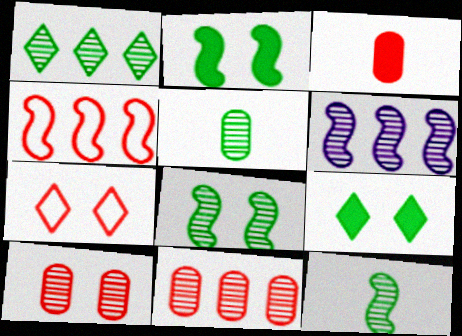[[1, 5, 8], 
[1, 6, 11]]